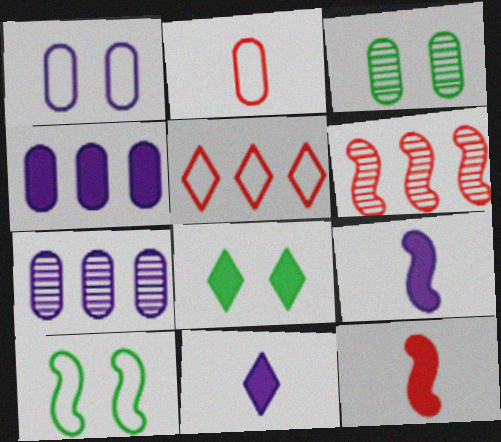[[2, 3, 4], 
[3, 5, 9], 
[3, 8, 10], 
[4, 8, 12], 
[6, 9, 10]]